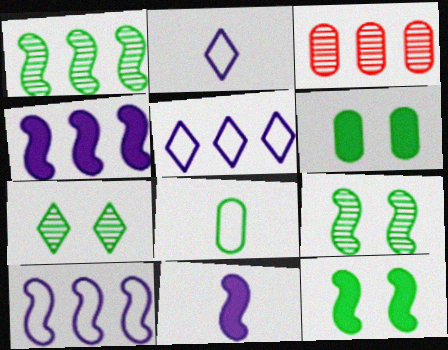[[2, 3, 12]]